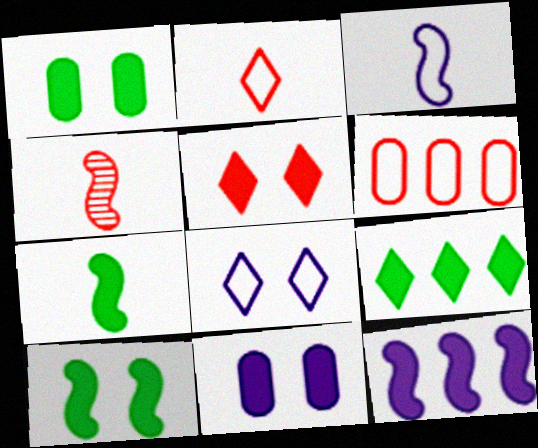[[1, 7, 9], 
[3, 4, 7], 
[4, 5, 6], 
[5, 10, 11]]